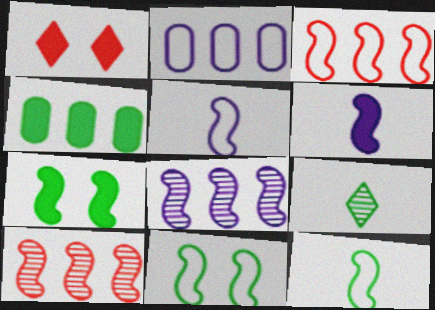[[1, 4, 6], 
[3, 5, 11], 
[4, 9, 11], 
[5, 7, 10], 
[6, 10, 11]]